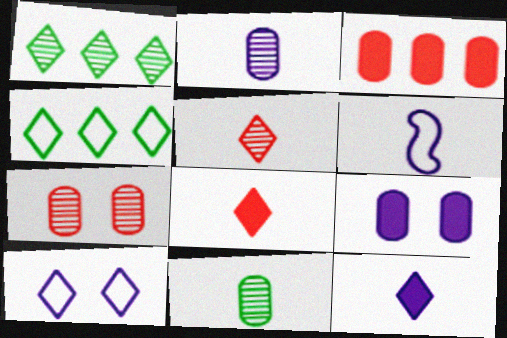[[1, 8, 10], 
[2, 6, 12], 
[6, 8, 11]]